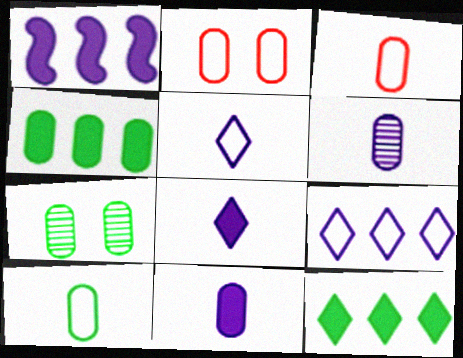[[2, 4, 6], 
[4, 7, 10]]